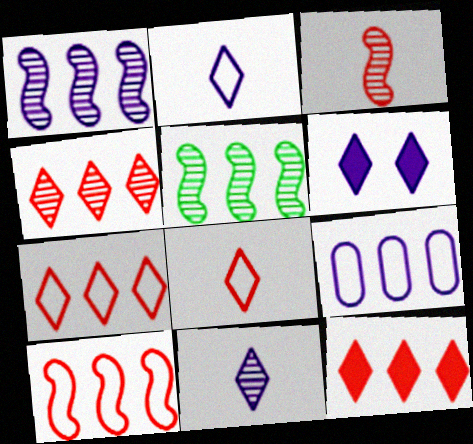[[4, 7, 12], 
[5, 9, 12]]